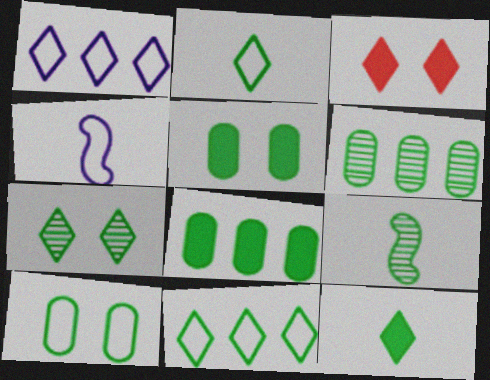[[3, 4, 6], 
[5, 9, 11], 
[6, 7, 9], 
[7, 11, 12]]